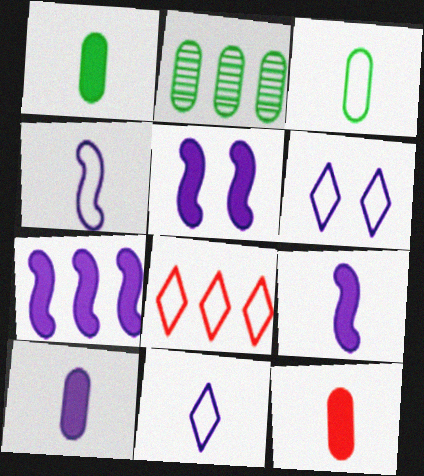[[1, 10, 12], 
[2, 7, 8], 
[5, 7, 9]]